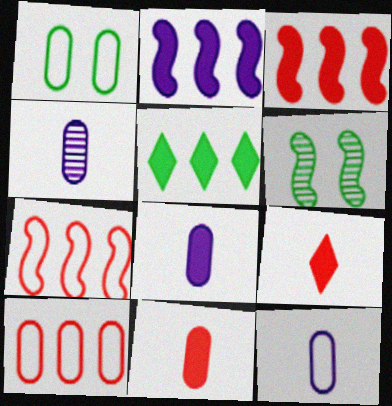[[1, 10, 12], 
[4, 8, 12]]